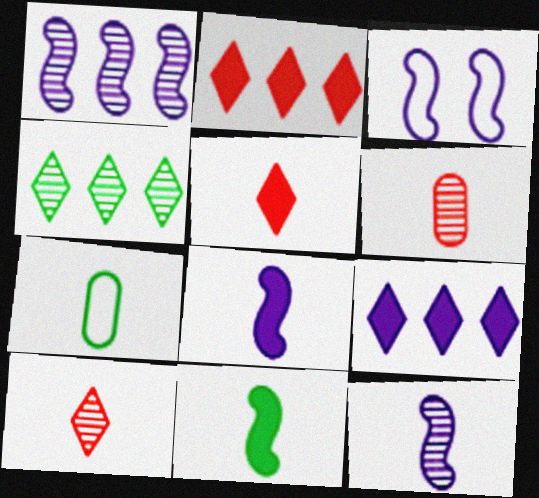[[1, 3, 8], 
[5, 7, 12], 
[7, 8, 10]]